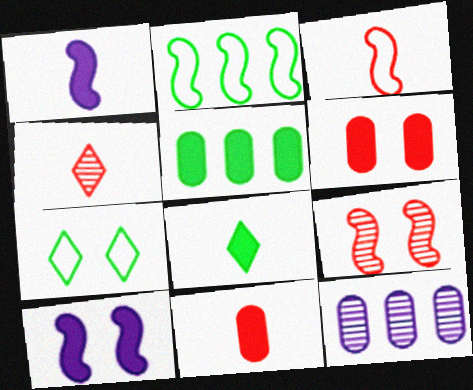[[1, 2, 9], 
[1, 8, 11], 
[3, 4, 11]]